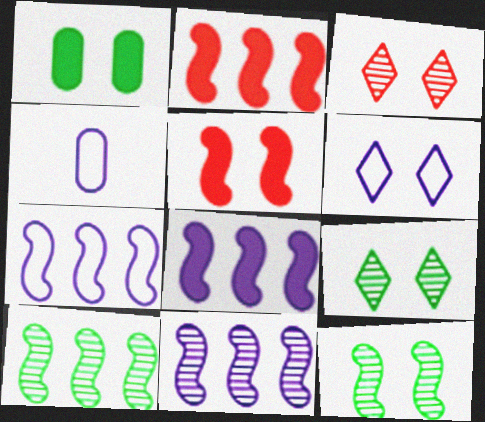[[2, 4, 9], 
[2, 7, 10], 
[4, 6, 7], 
[7, 8, 11]]